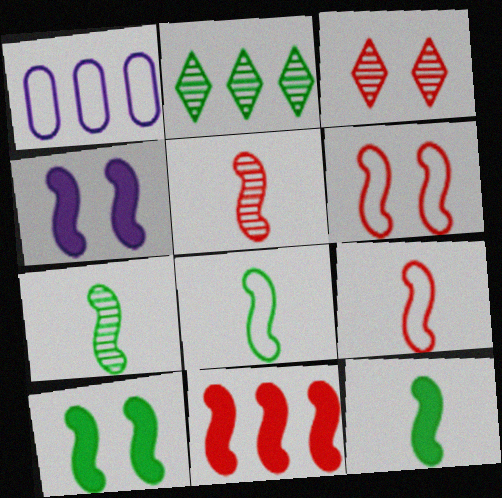[[1, 2, 11], 
[1, 3, 12], 
[4, 11, 12], 
[5, 6, 11], 
[7, 8, 12]]